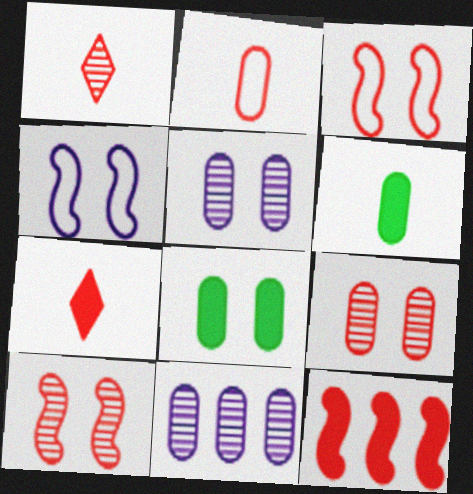[[2, 8, 11]]